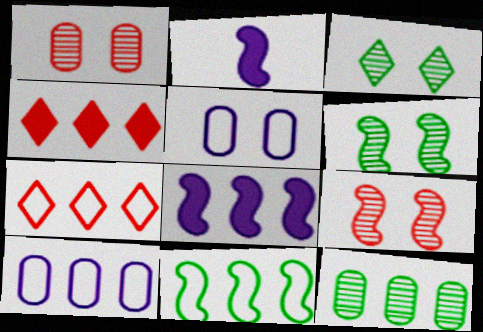[[2, 9, 11], 
[7, 8, 12], 
[7, 10, 11]]